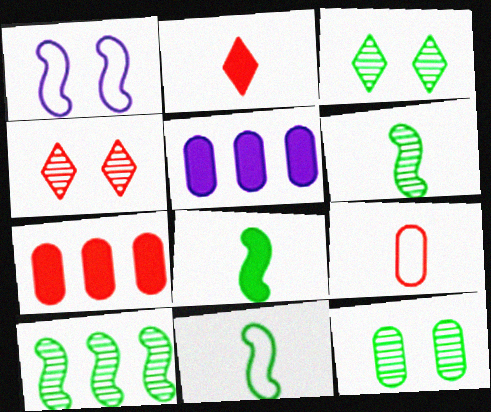[[4, 5, 11], 
[5, 9, 12], 
[6, 8, 11]]